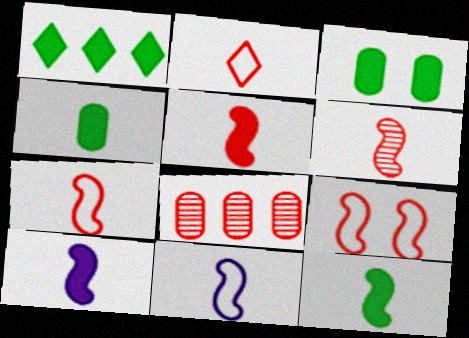[[1, 3, 12], 
[5, 6, 7], 
[5, 10, 12], 
[6, 11, 12]]